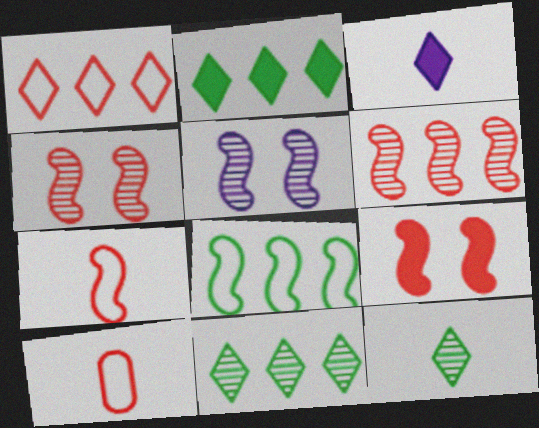[[2, 5, 10], 
[6, 7, 9]]